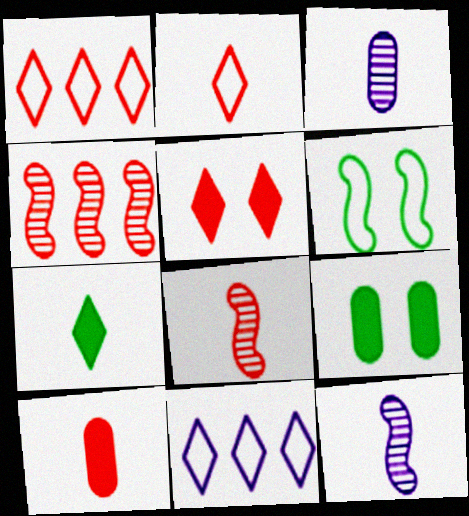[[1, 9, 12], 
[2, 8, 10], 
[8, 9, 11]]